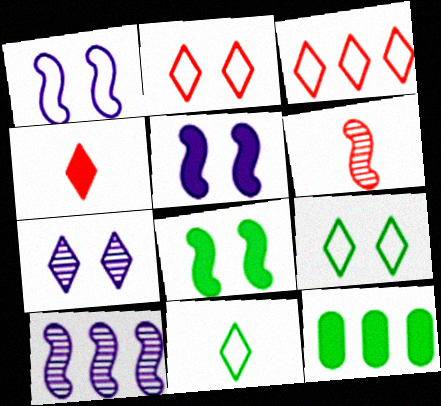[[3, 10, 12], 
[4, 5, 12]]